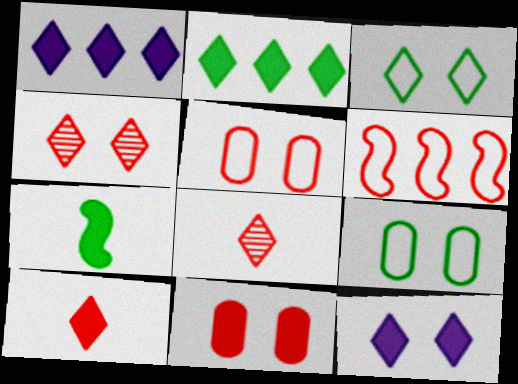[[1, 3, 8], 
[1, 7, 11], 
[2, 10, 12], 
[3, 4, 12], 
[6, 8, 11]]